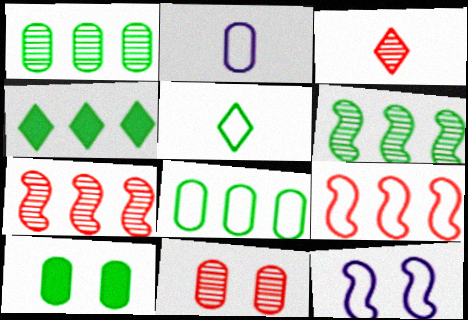[[3, 7, 11], 
[4, 6, 8], 
[5, 6, 10]]